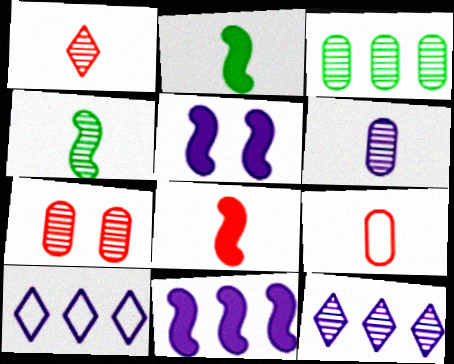[[1, 4, 6], 
[1, 8, 9], 
[2, 7, 10], 
[3, 6, 7], 
[4, 7, 12], 
[5, 6, 10]]